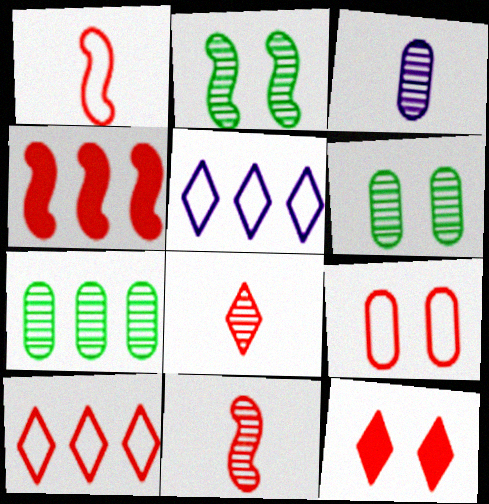[[1, 9, 10], 
[4, 5, 7], 
[4, 8, 9], 
[8, 10, 12]]